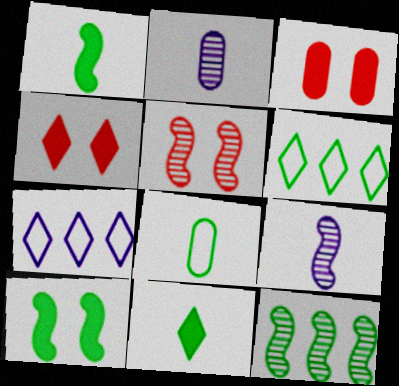[[3, 6, 9], 
[5, 9, 12]]